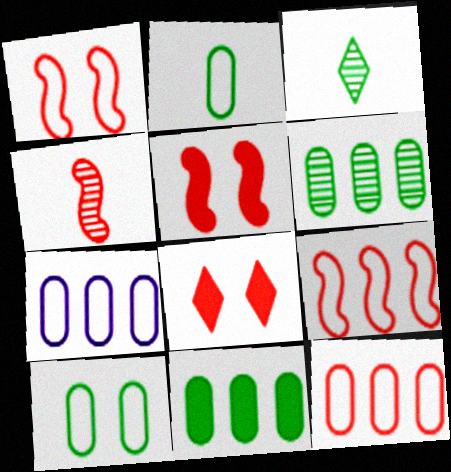[[3, 5, 7], 
[4, 5, 9], 
[4, 8, 12]]